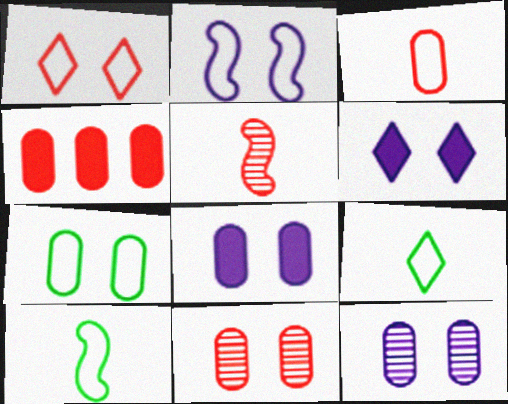[[1, 2, 7], 
[1, 4, 5], 
[2, 6, 12], 
[3, 4, 11], 
[7, 8, 11]]